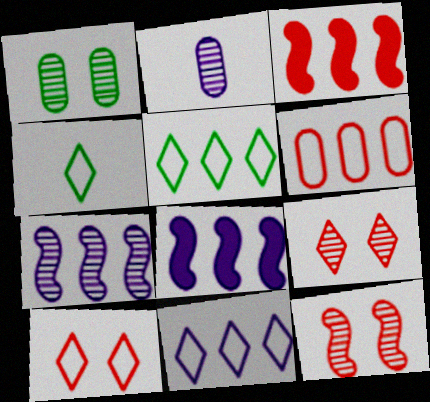[[4, 10, 11]]